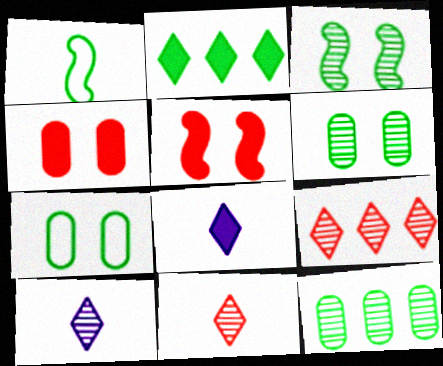[[1, 2, 6]]